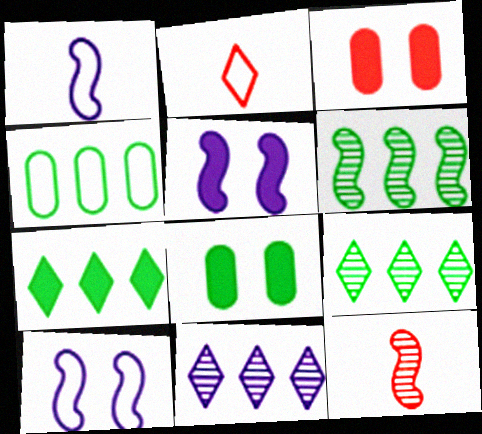[[1, 3, 9], 
[2, 4, 10], 
[4, 6, 7]]